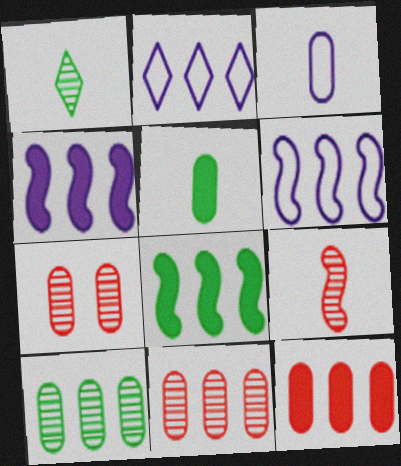[[2, 8, 11]]